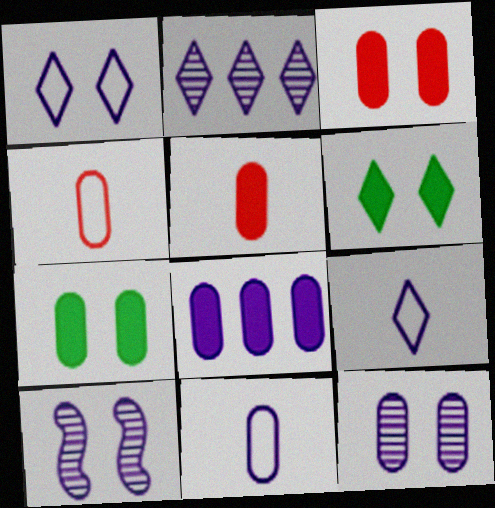[[5, 7, 8], 
[8, 9, 10], 
[8, 11, 12]]